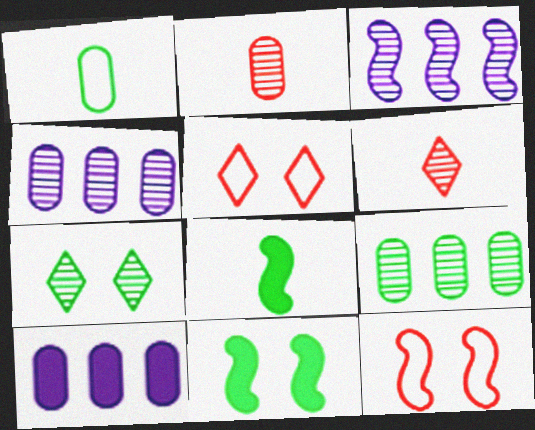[[2, 3, 7], 
[3, 8, 12], 
[4, 5, 8]]